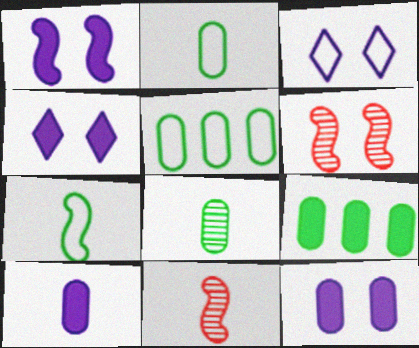[[1, 4, 12], 
[3, 9, 11], 
[4, 5, 11]]